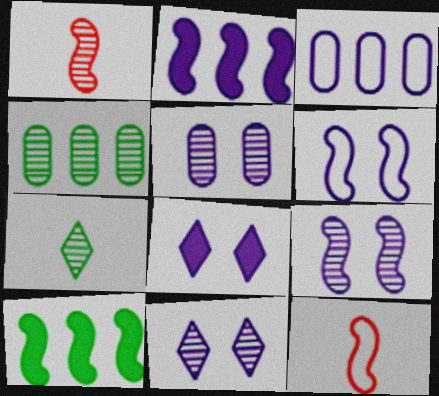[[1, 4, 11], 
[1, 6, 10], 
[4, 8, 12], 
[5, 6, 8], 
[5, 9, 11], 
[9, 10, 12]]